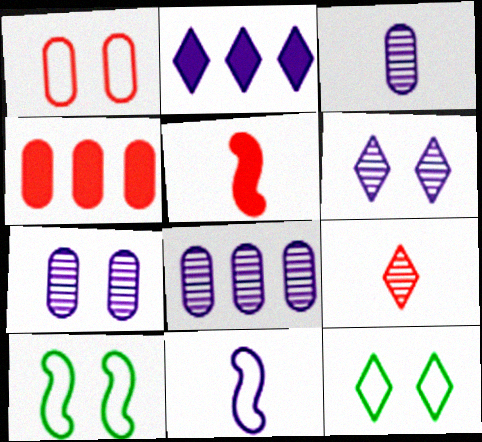[[2, 7, 11], 
[2, 9, 12], 
[3, 7, 8], 
[5, 8, 12]]